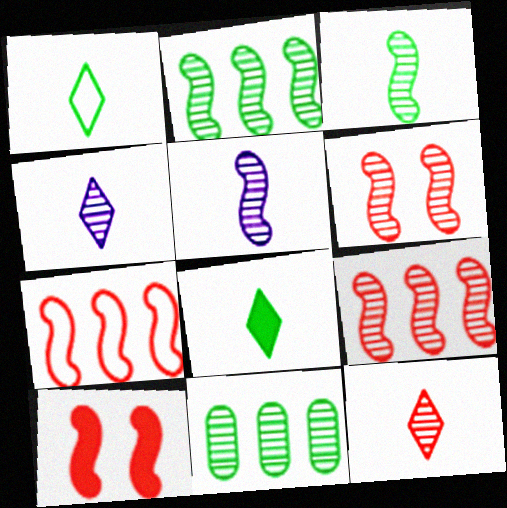[[2, 5, 6], 
[4, 6, 11]]